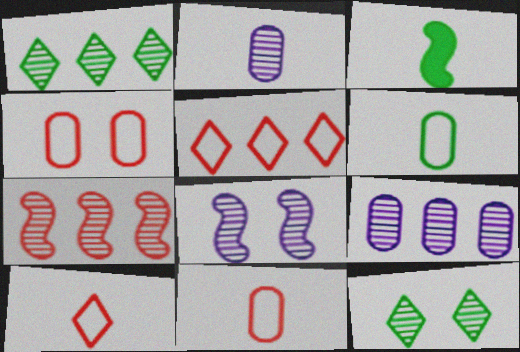[[1, 7, 9], 
[2, 3, 10], 
[2, 7, 12]]